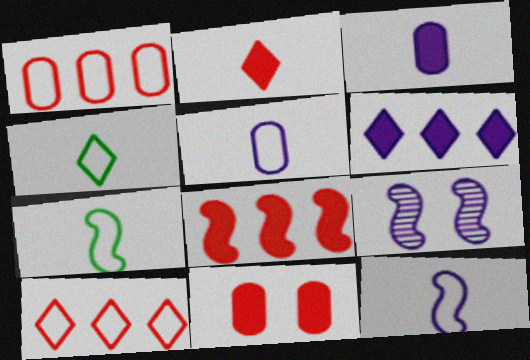[[2, 8, 11], 
[5, 6, 9], 
[7, 8, 9]]